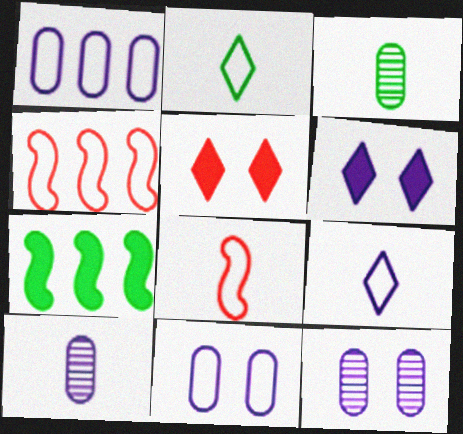[[2, 4, 11], 
[3, 4, 6]]